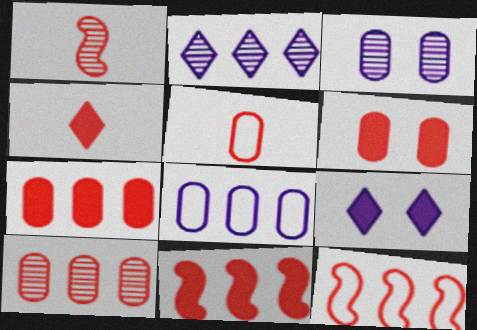[[1, 4, 5], 
[4, 6, 11], 
[5, 6, 10]]